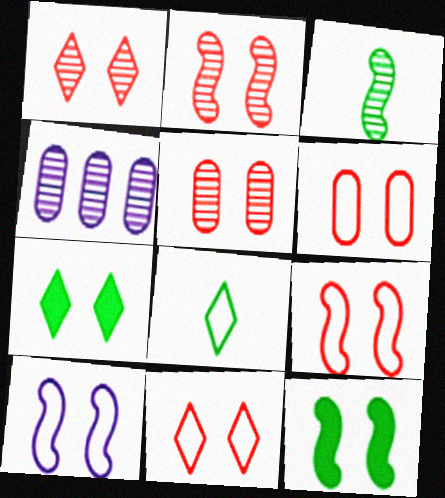[[1, 2, 5], 
[1, 3, 4], 
[2, 10, 12], 
[5, 7, 10], 
[6, 9, 11]]